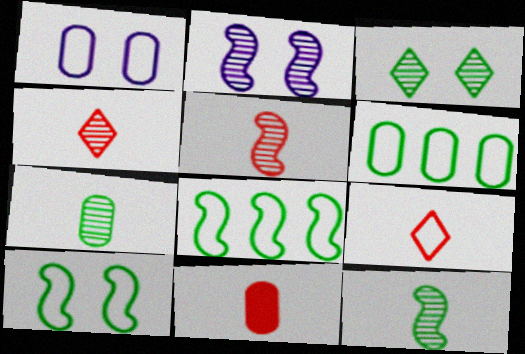[[1, 8, 9], 
[5, 9, 11]]